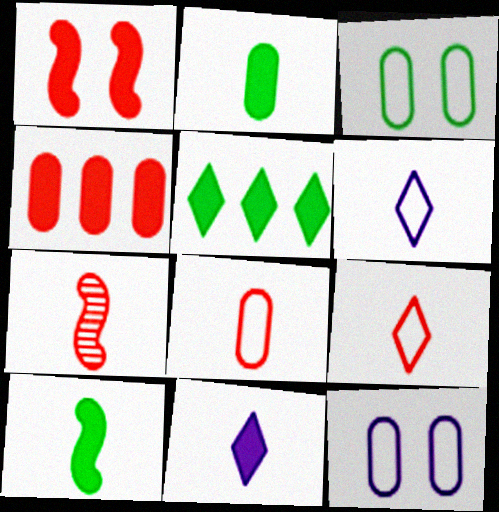[[2, 6, 7], 
[5, 7, 12]]